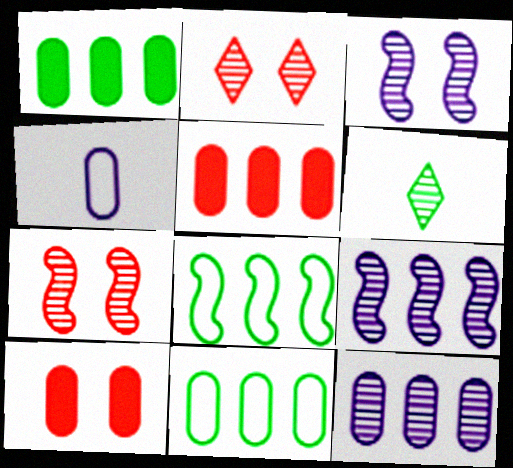[[5, 11, 12], 
[6, 7, 12]]